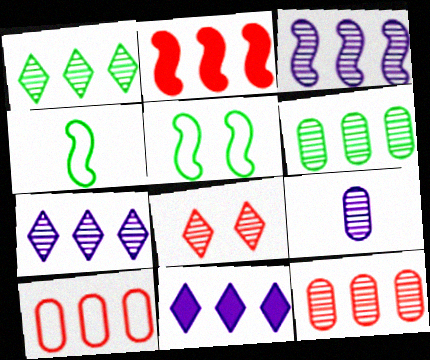[[1, 3, 12]]